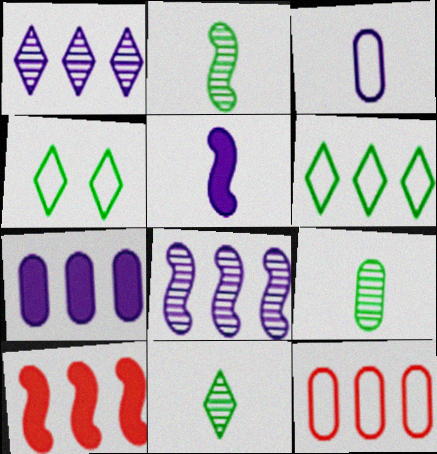[[2, 9, 11]]